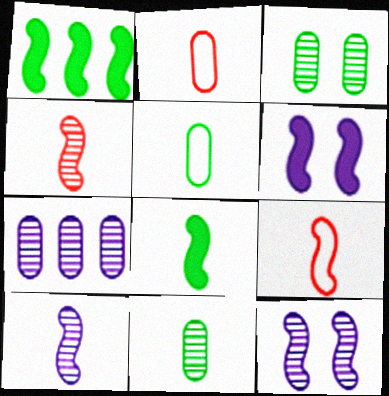[[1, 9, 12], 
[8, 9, 10]]